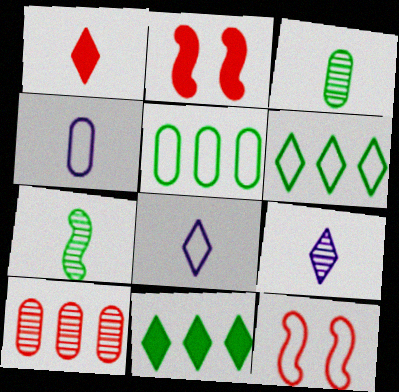[[1, 4, 7], 
[1, 10, 12], 
[2, 5, 9], 
[4, 6, 12], 
[5, 8, 12]]